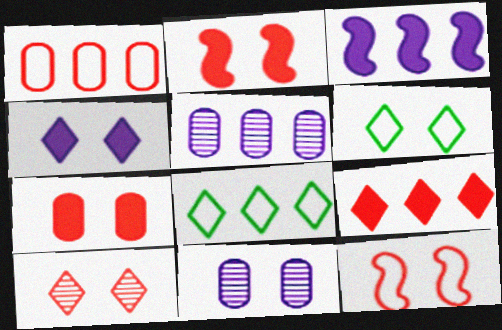[[2, 6, 11], 
[4, 6, 10], 
[7, 10, 12]]